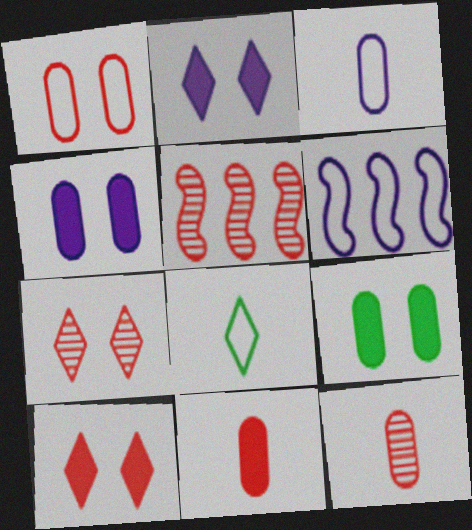[[1, 6, 8], 
[4, 5, 8], 
[5, 7, 12]]